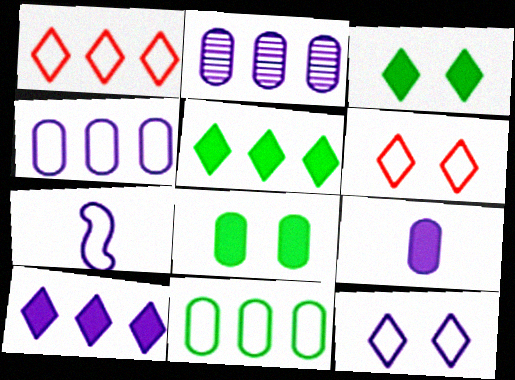[[4, 7, 12], 
[6, 7, 11]]